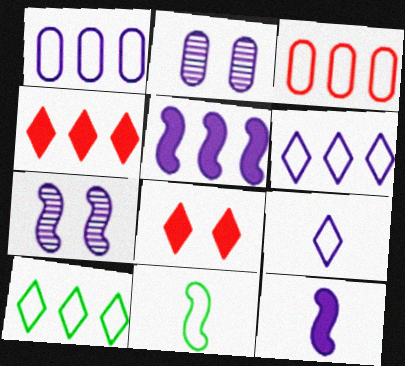[[2, 4, 11], 
[2, 5, 9], 
[2, 6, 12]]